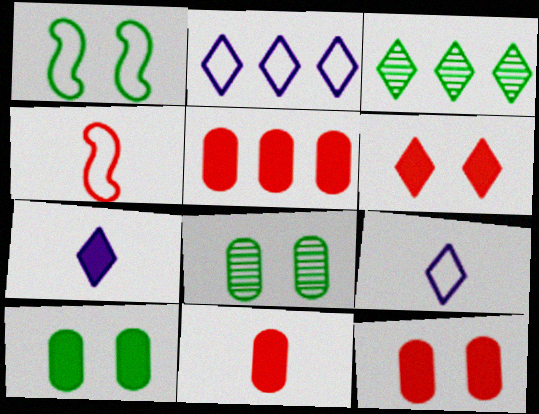[[3, 6, 9], 
[5, 11, 12]]